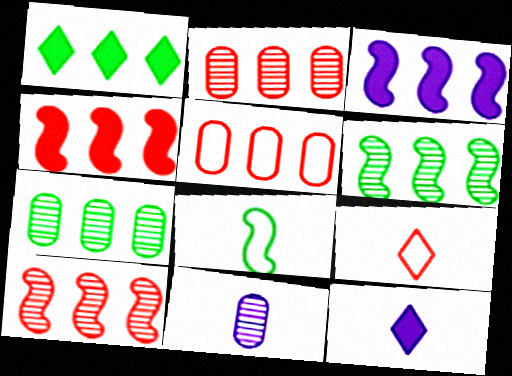[]